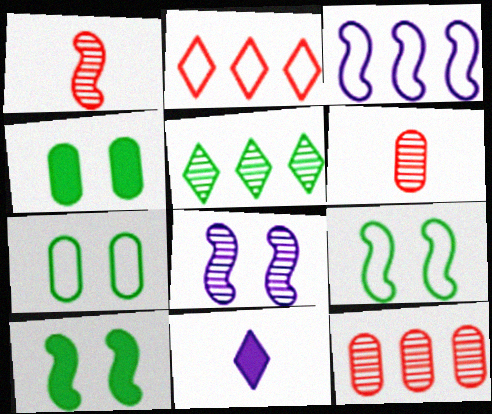[[1, 3, 10], 
[5, 6, 8], 
[9, 11, 12]]